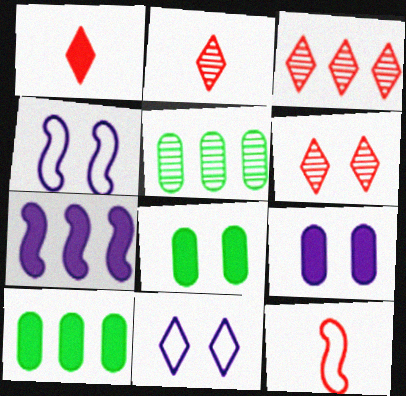[[1, 4, 5], 
[1, 7, 8], 
[2, 3, 6], 
[2, 4, 10], 
[4, 6, 8]]